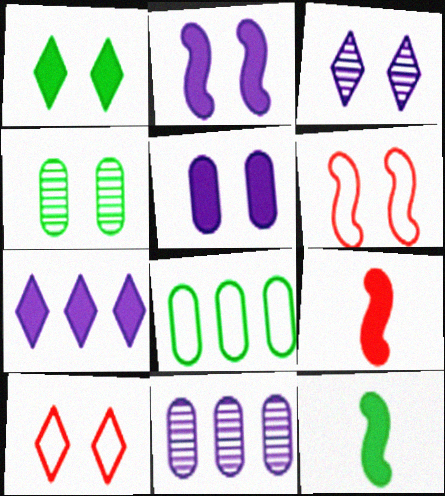[[1, 3, 10], 
[2, 4, 10], 
[3, 8, 9], 
[10, 11, 12]]